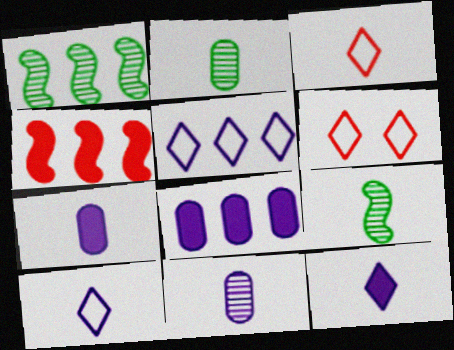[[1, 6, 7], 
[3, 7, 9], 
[6, 8, 9]]